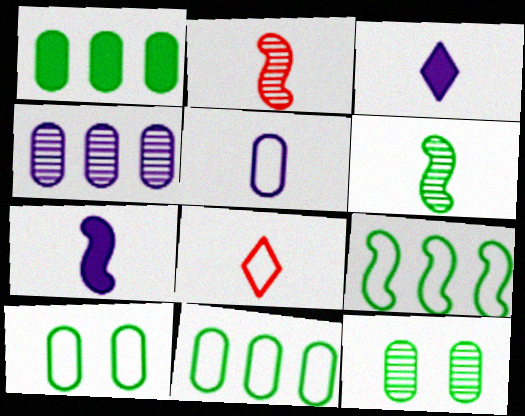[]